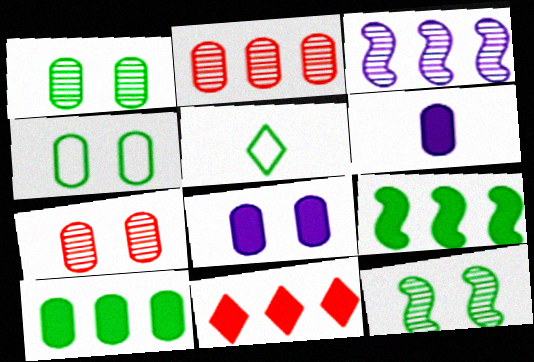[[1, 5, 9], 
[2, 4, 6], 
[4, 7, 8], 
[5, 10, 12]]